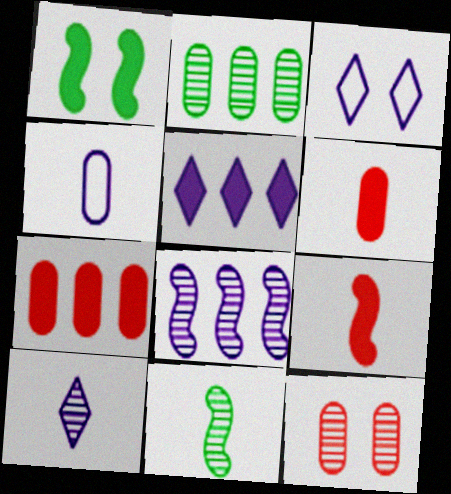[[1, 3, 12], 
[1, 5, 6], 
[2, 3, 9], 
[3, 5, 10], 
[3, 7, 11]]